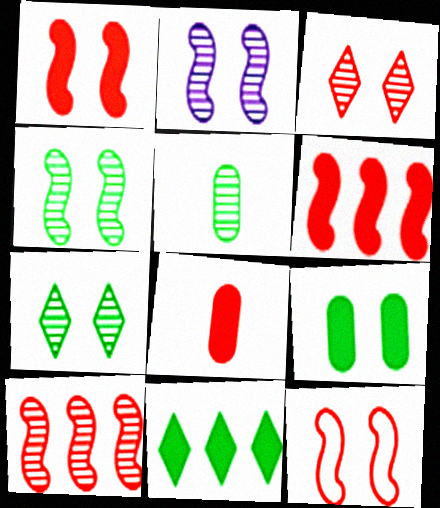[]